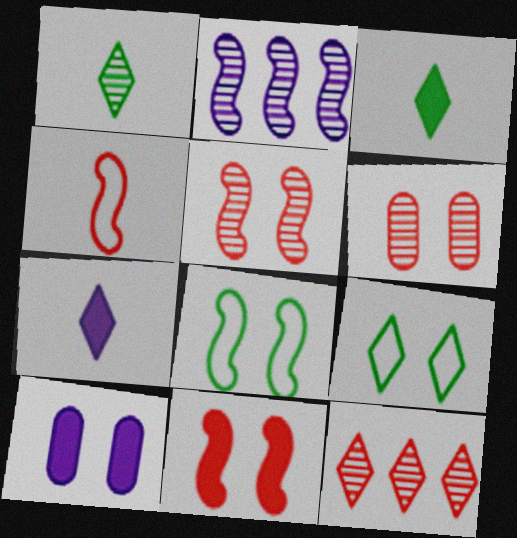[[1, 2, 6], 
[5, 9, 10], 
[7, 9, 12]]